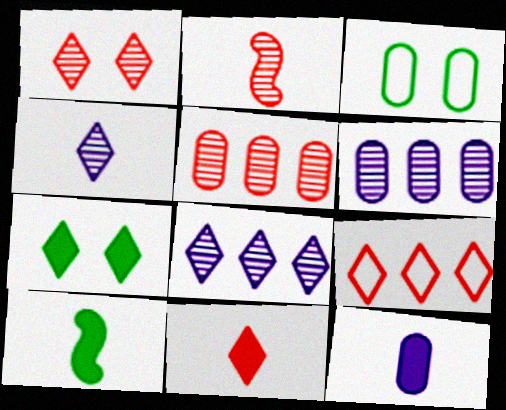[[1, 2, 5], 
[1, 9, 11], 
[3, 5, 12], 
[4, 7, 9], 
[10, 11, 12]]